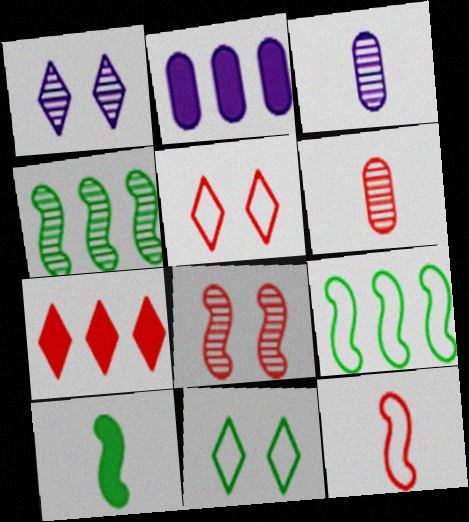[[1, 4, 6]]